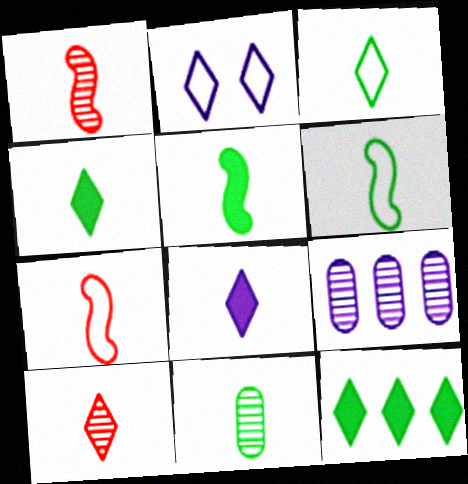[[2, 10, 12], 
[3, 5, 11], 
[3, 8, 10], 
[4, 6, 11], 
[7, 8, 11]]